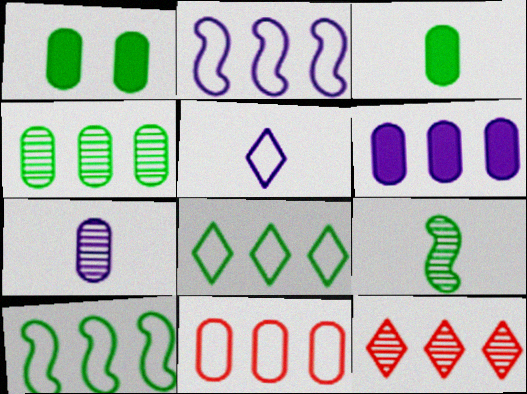[[1, 7, 11], 
[1, 8, 9], 
[2, 8, 11], 
[4, 6, 11], 
[6, 10, 12]]